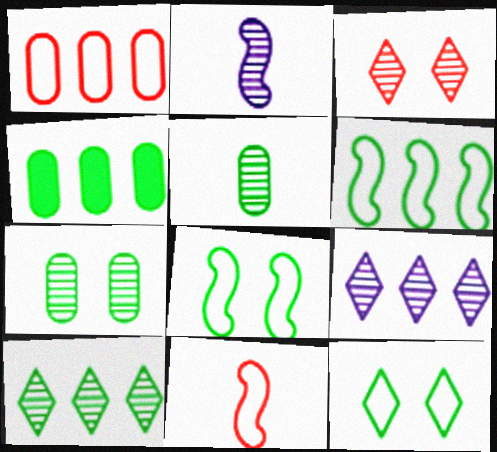[[4, 6, 10]]